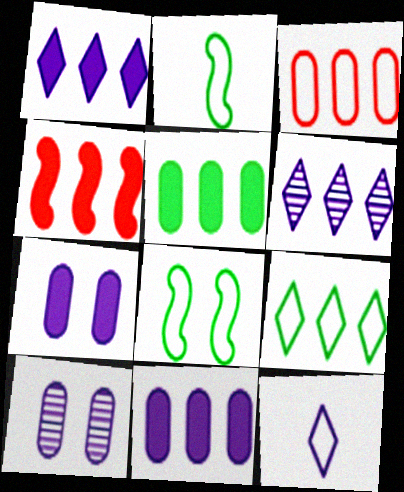[[1, 4, 5], 
[3, 8, 12]]